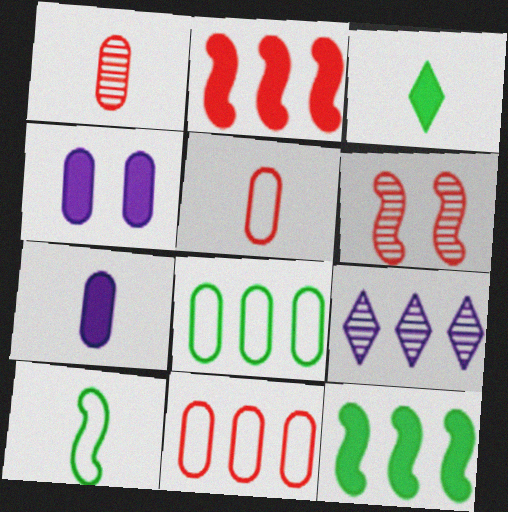[[1, 4, 8], 
[2, 3, 4], 
[2, 8, 9], 
[9, 11, 12]]